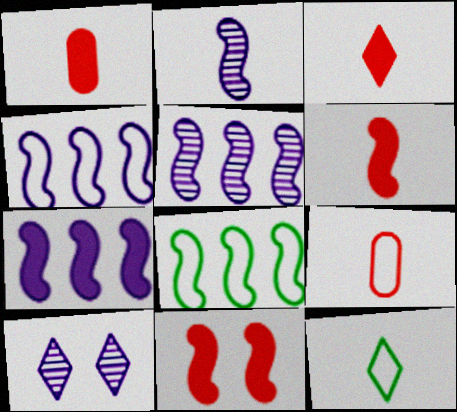[[1, 2, 12], 
[1, 3, 6], 
[1, 8, 10], 
[2, 8, 11], 
[4, 5, 7]]